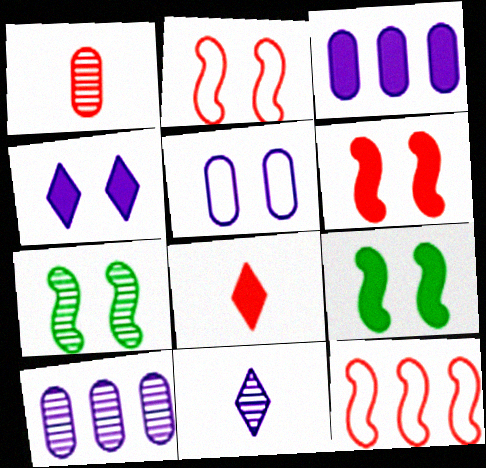[[3, 8, 9]]